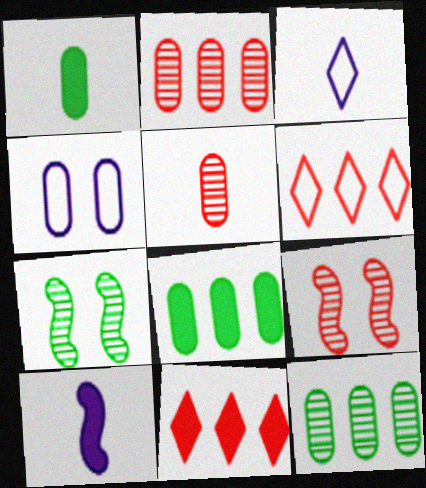[[1, 2, 4], 
[3, 8, 9], 
[4, 5, 8]]